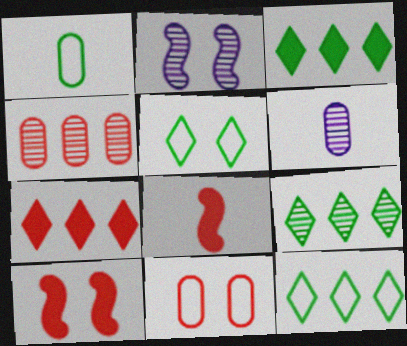[[1, 2, 7], 
[3, 9, 12], 
[6, 10, 12]]